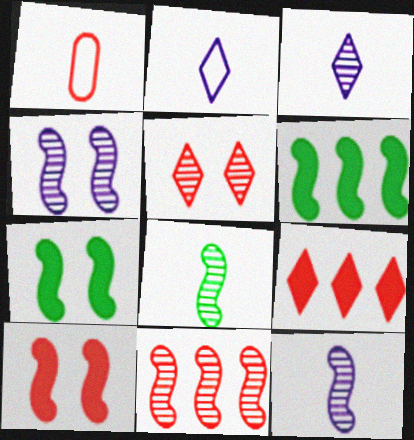[[4, 8, 11]]